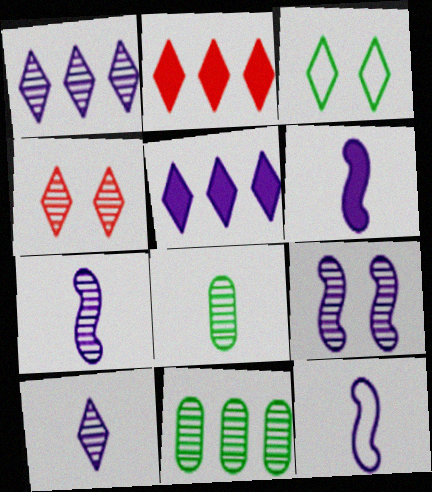[[2, 3, 10], 
[4, 7, 11], 
[6, 7, 12]]